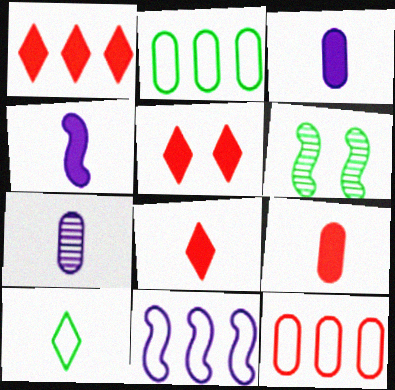[[1, 5, 8]]